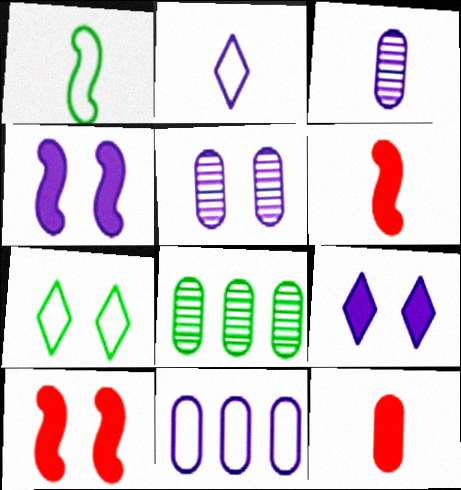[[2, 8, 10], 
[5, 7, 10]]